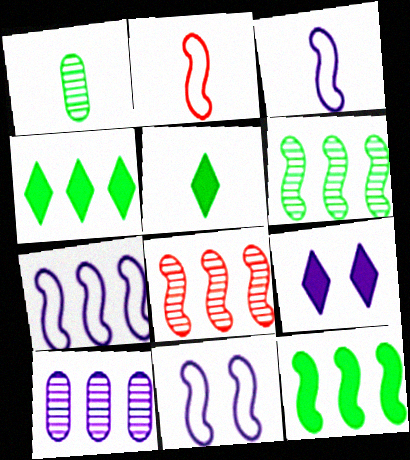[[3, 7, 11], 
[3, 9, 10], 
[7, 8, 12]]